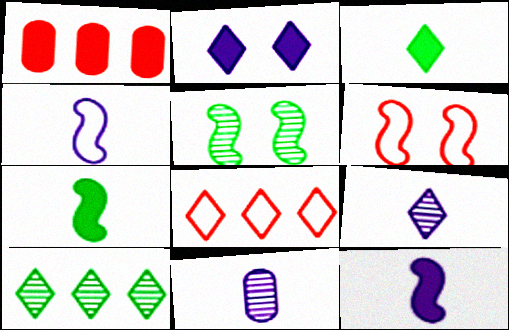[[1, 2, 7]]